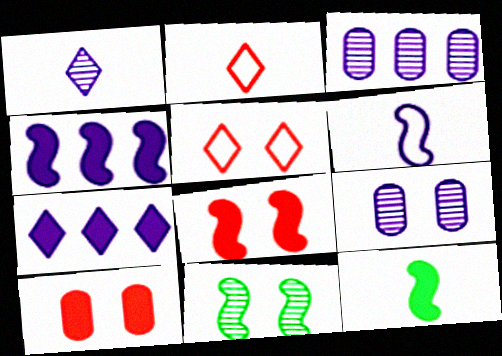[[3, 5, 12], 
[4, 8, 12], 
[6, 7, 9], 
[7, 10, 12]]